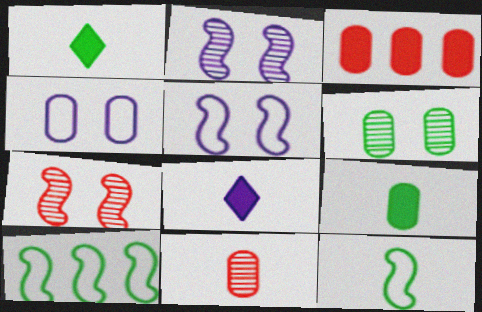[[1, 6, 10], 
[8, 11, 12]]